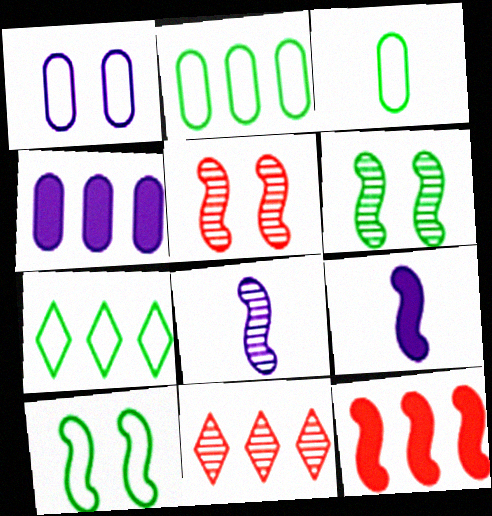[[3, 7, 10], 
[8, 10, 12]]